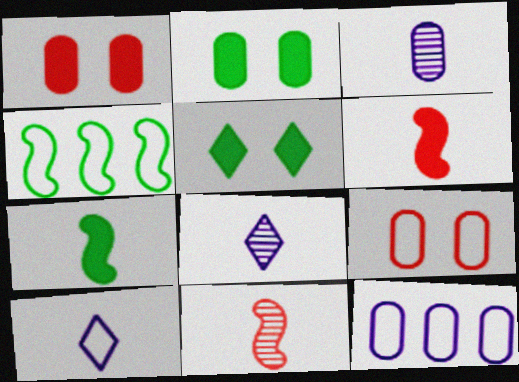[[1, 4, 8], 
[4, 9, 10], 
[5, 11, 12]]